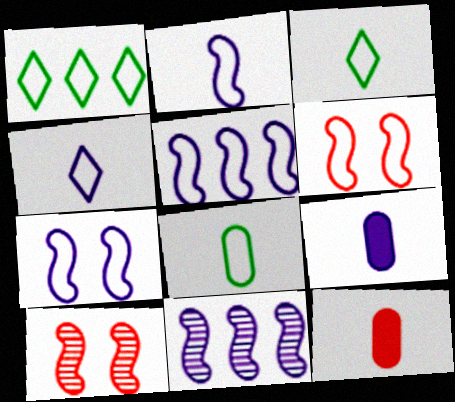[[1, 9, 10], 
[2, 5, 7]]